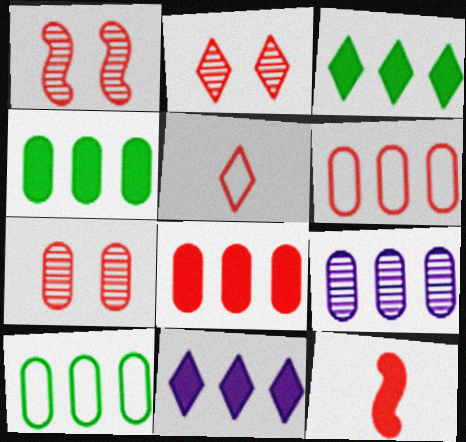[[1, 2, 7], 
[1, 5, 8], 
[2, 6, 12], 
[4, 6, 9], 
[8, 9, 10]]